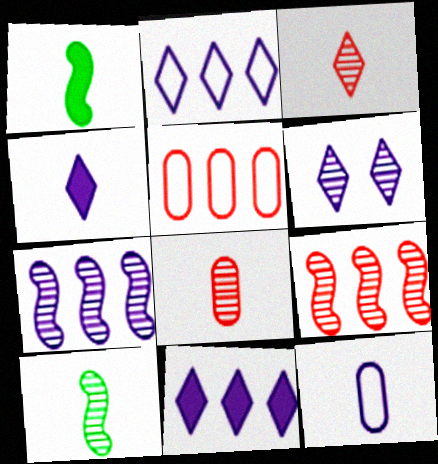[[1, 3, 12], 
[1, 5, 6], 
[2, 4, 6]]